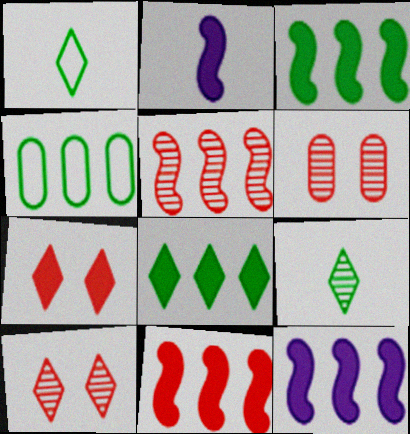[[1, 6, 12], 
[2, 4, 10], 
[3, 11, 12]]